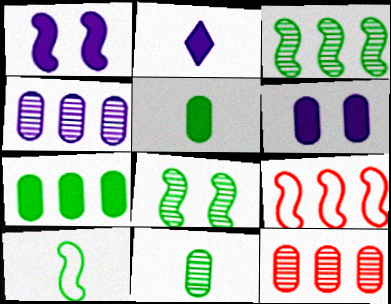[]